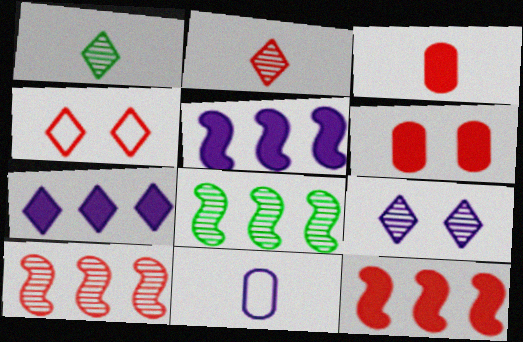[[1, 4, 7], 
[3, 4, 10], 
[5, 9, 11]]